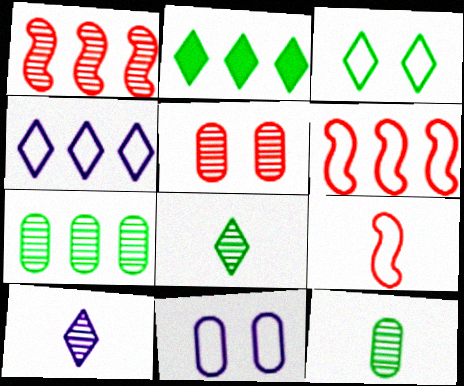[[2, 3, 8]]